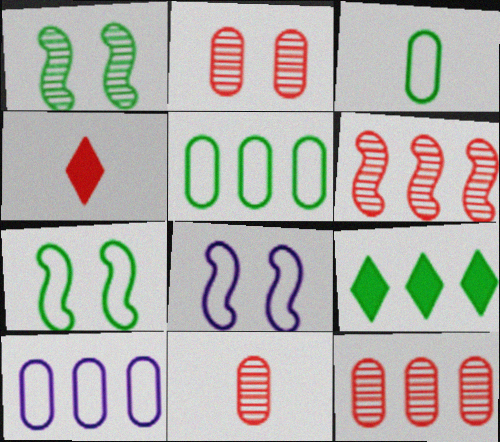[[1, 3, 9], 
[1, 4, 10], 
[2, 11, 12], 
[6, 9, 10], 
[8, 9, 11]]